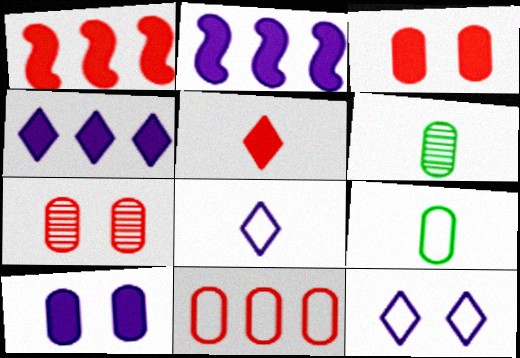[[1, 3, 5], 
[1, 6, 12], 
[6, 10, 11]]